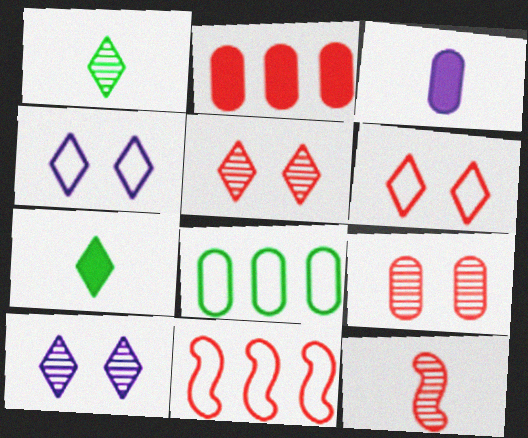[[2, 6, 12], 
[3, 8, 9]]